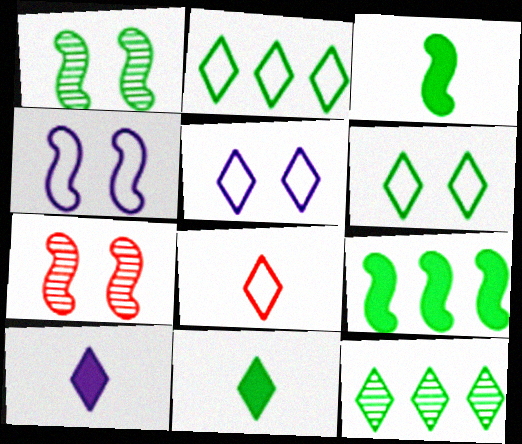[[2, 5, 8], 
[6, 11, 12]]